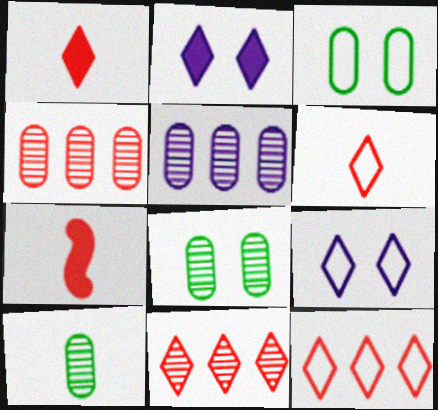[]